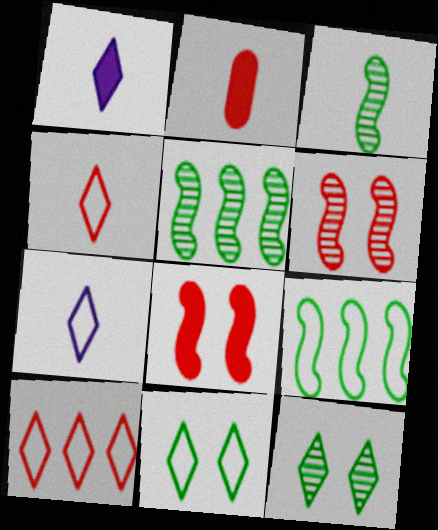[[1, 10, 12], 
[2, 3, 7], 
[2, 6, 10], 
[7, 10, 11]]